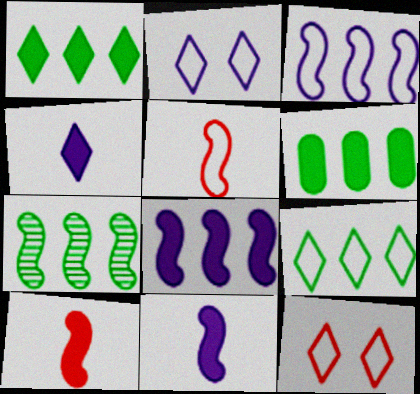[[6, 7, 9]]